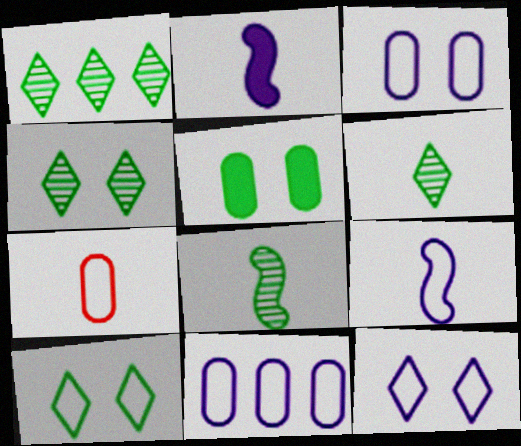[[1, 4, 6], 
[2, 6, 7], 
[9, 11, 12]]